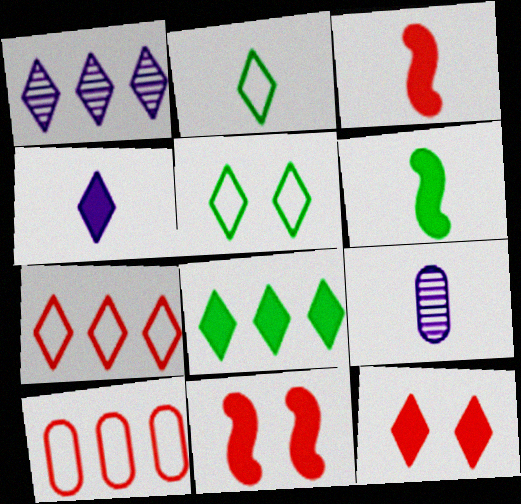[[1, 2, 12], 
[1, 7, 8], 
[2, 3, 9], 
[4, 8, 12]]